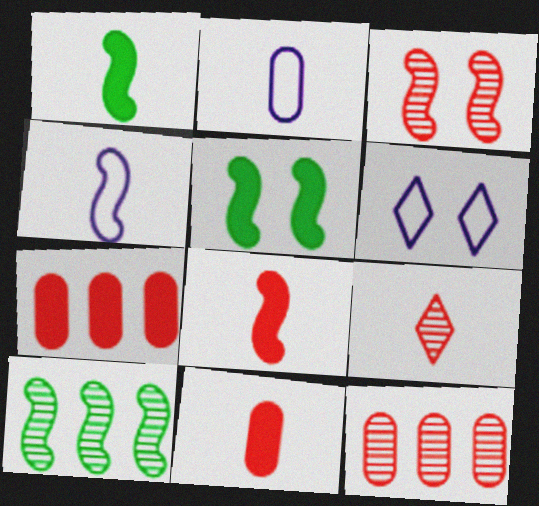[[1, 2, 9], 
[1, 6, 12], 
[3, 9, 12], 
[6, 10, 11]]